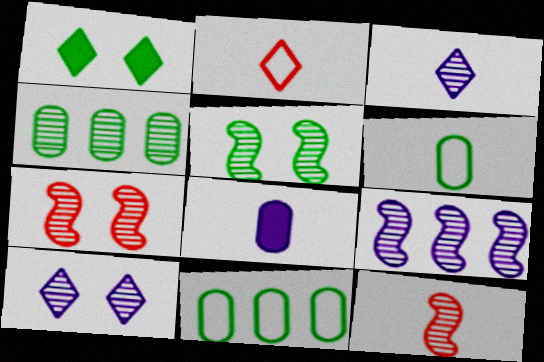[[3, 4, 7], 
[4, 10, 12], 
[5, 9, 12]]